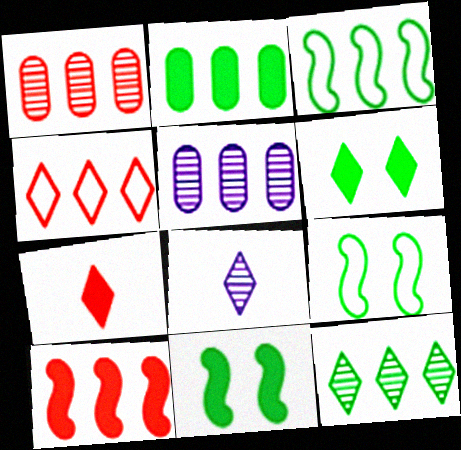[[1, 4, 10], 
[2, 3, 12], 
[4, 6, 8], 
[5, 7, 9]]